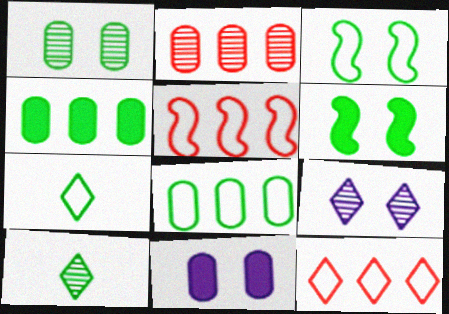[[3, 4, 10], 
[3, 7, 8], 
[5, 10, 11], 
[6, 8, 10]]